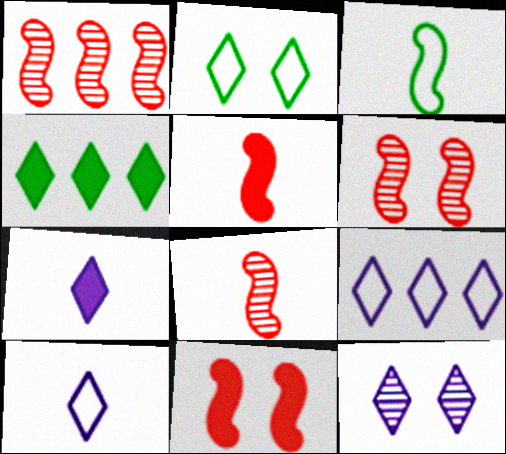[[1, 6, 8], 
[7, 9, 12]]